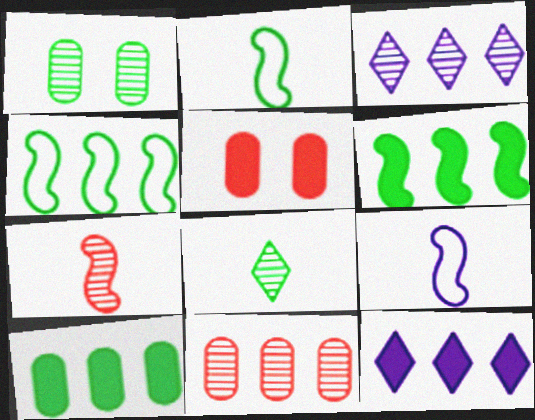[[1, 3, 7], 
[2, 3, 5], 
[4, 11, 12]]